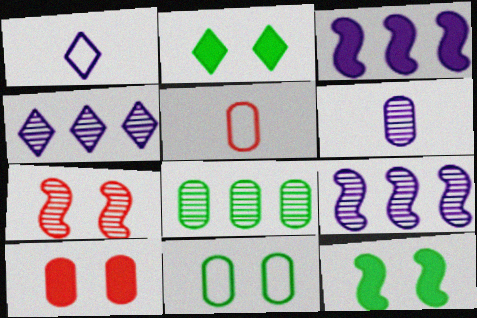[[2, 5, 9], 
[4, 5, 12]]